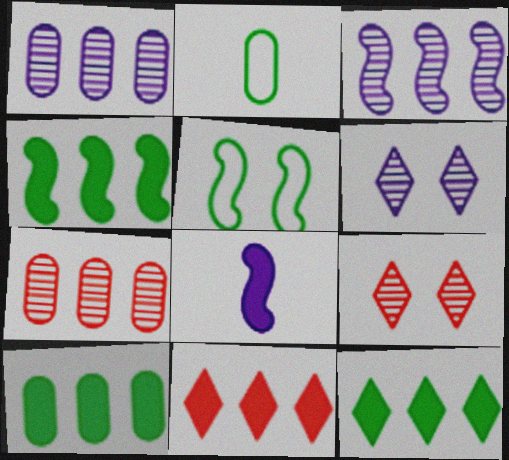[[4, 10, 12]]